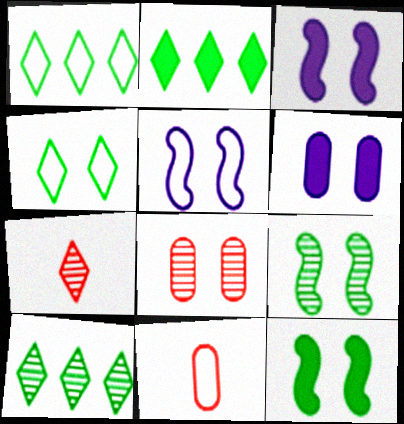[[1, 2, 10], 
[1, 5, 11], 
[3, 4, 8], 
[3, 10, 11]]